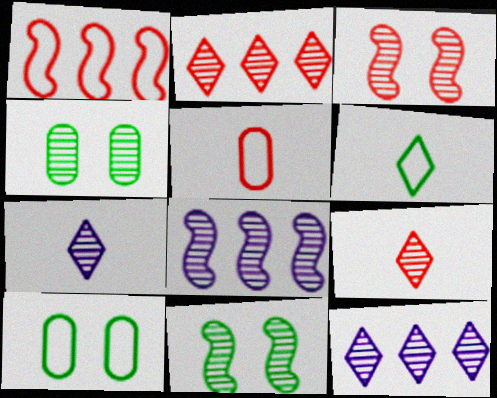[[4, 8, 9]]